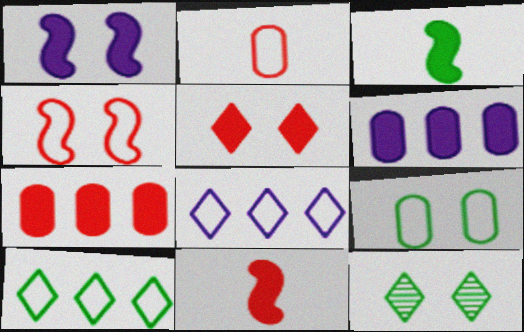[[3, 5, 6], 
[5, 7, 11]]